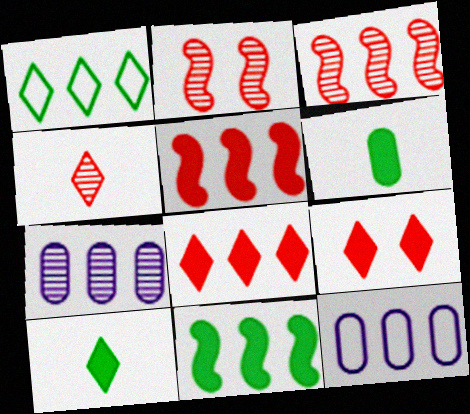[[1, 5, 7], 
[2, 10, 12]]